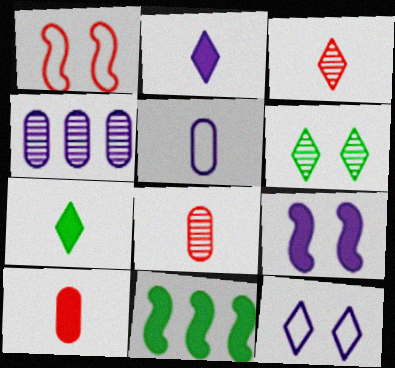[[1, 4, 7], 
[8, 11, 12]]